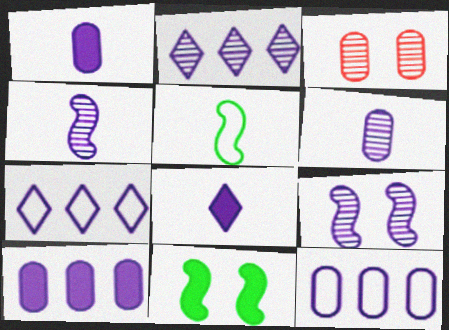[[1, 7, 9], 
[2, 6, 9], 
[8, 9, 12]]